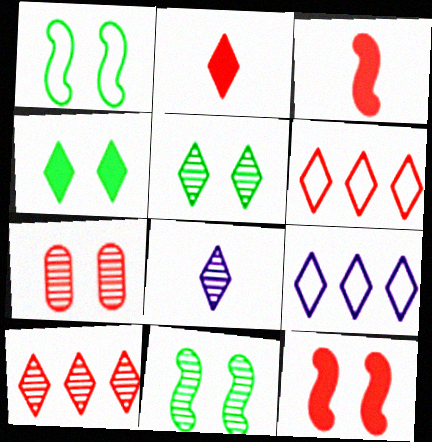[[2, 5, 9], 
[3, 6, 7], 
[4, 6, 8], 
[5, 8, 10]]